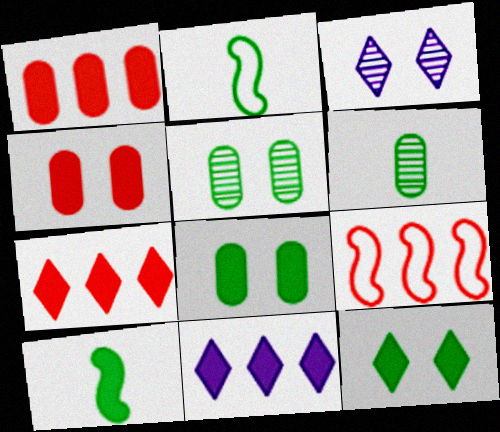[[1, 2, 3], 
[4, 10, 11]]